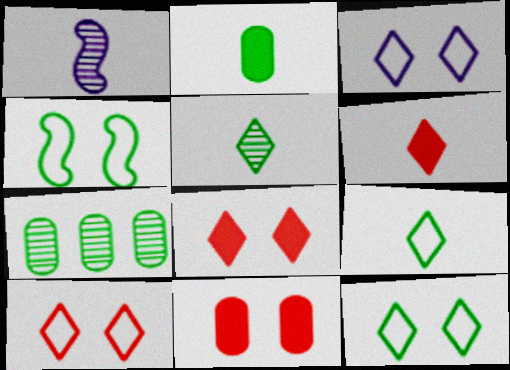[[3, 10, 12]]